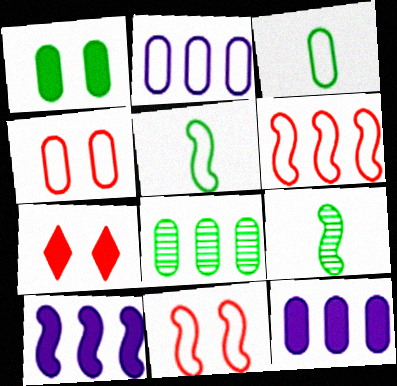[[1, 3, 8], 
[2, 3, 4], 
[2, 7, 9], 
[9, 10, 11]]